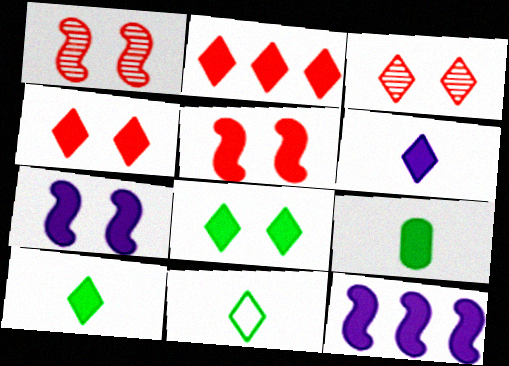[[2, 6, 8], 
[2, 7, 9], 
[4, 9, 12]]